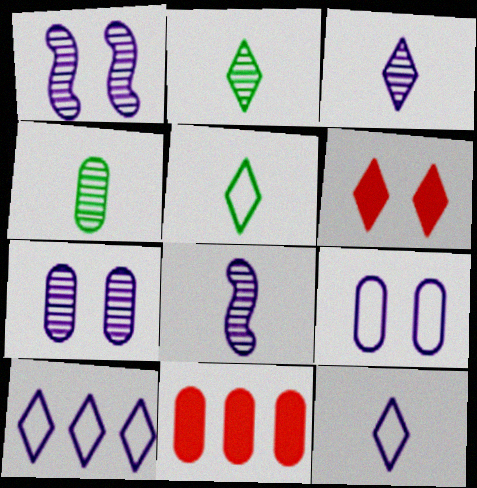[[1, 5, 11], 
[2, 6, 10], 
[4, 9, 11]]